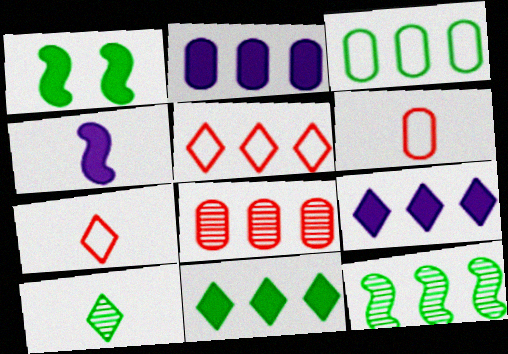[[1, 3, 10], 
[2, 3, 8], 
[2, 5, 12], 
[3, 11, 12], 
[4, 6, 10]]